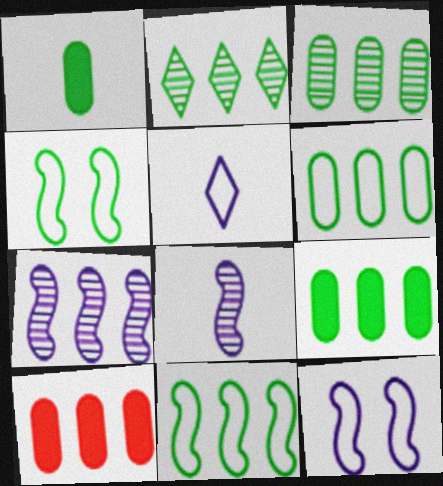[[1, 2, 4], 
[2, 9, 11], 
[3, 6, 9]]